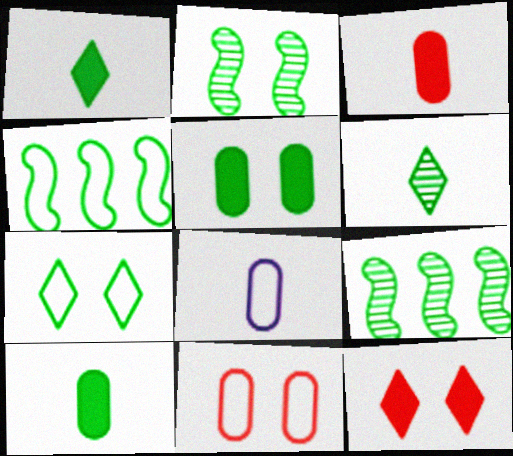[[2, 5, 7], 
[4, 5, 6], 
[7, 9, 10], 
[8, 9, 12]]